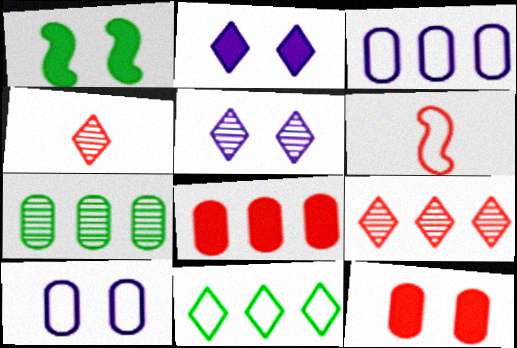[[1, 2, 12], 
[1, 3, 4], 
[2, 4, 11], 
[2, 6, 7], 
[3, 7, 8], 
[6, 9, 12], 
[6, 10, 11]]